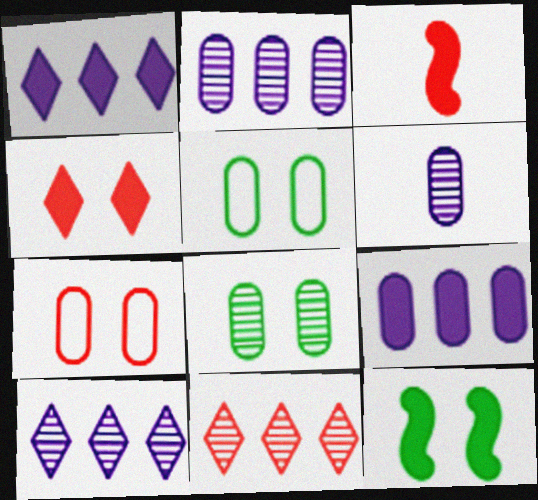[[3, 5, 10], 
[3, 7, 11]]